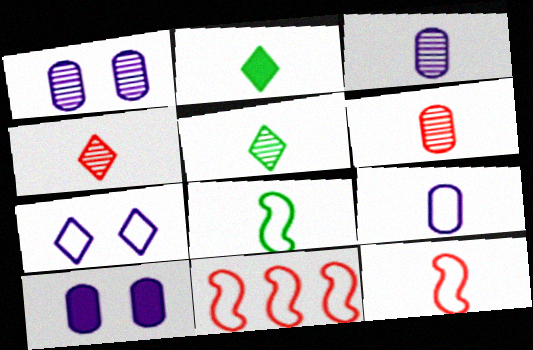[[1, 2, 11], 
[2, 3, 12], 
[5, 10, 11]]